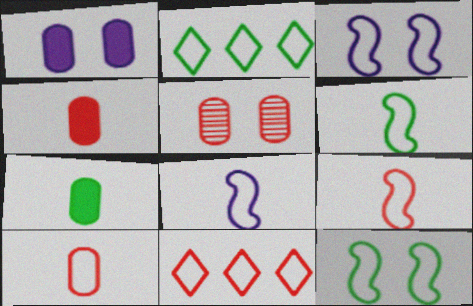[[2, 3, 10], 
[6, 8, 9]]